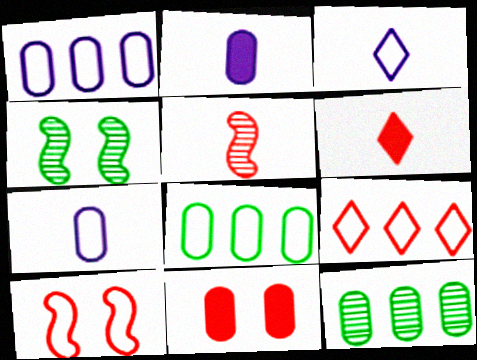[[1, 4, 6], 
[2, 4, 9], 
[3, 8, 10], 
[5, 9, 11], 
[7, 11, 12]]